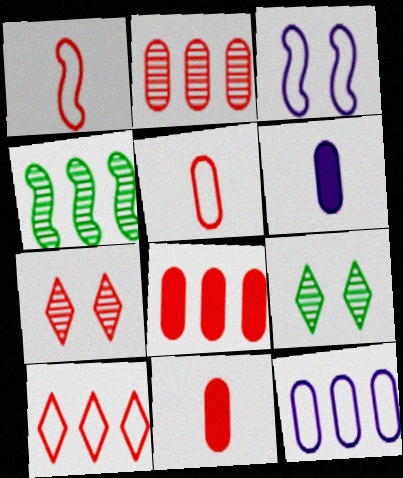[[1, 7, 8]]